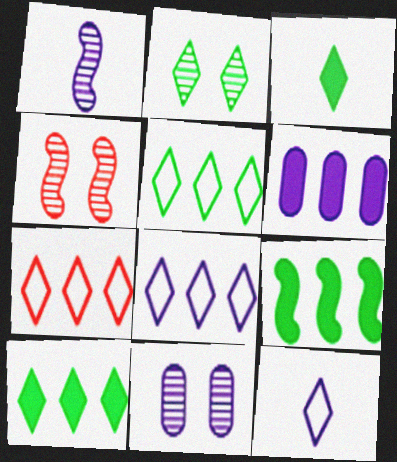[[2, 3, 5], 
[2, 4, 11], 
[5, 7, 8]]